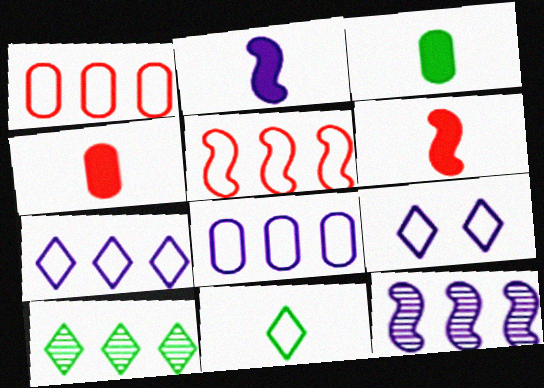[]